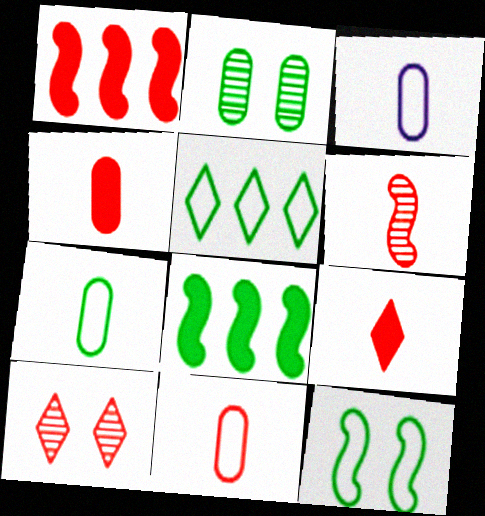[[1, 10, 11], 
[3, 7, 11], 
[3, 8, 10], 
[5, 7, 12], 
[6, 9, 11]]